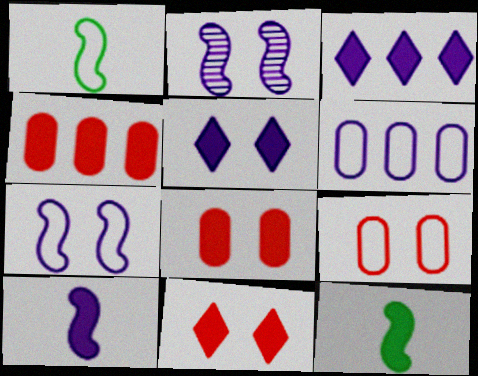[[3, 8, 12], 
[4, 5, 12]]